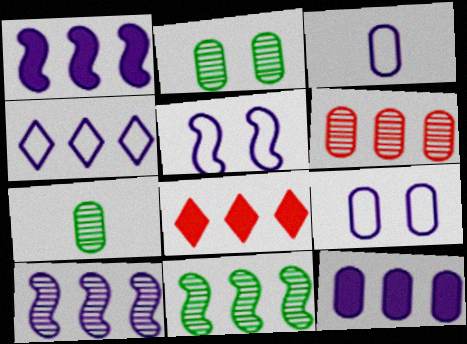[[3, 4, 5], 
[4, 10, 12], 
[5, 7, 8]]